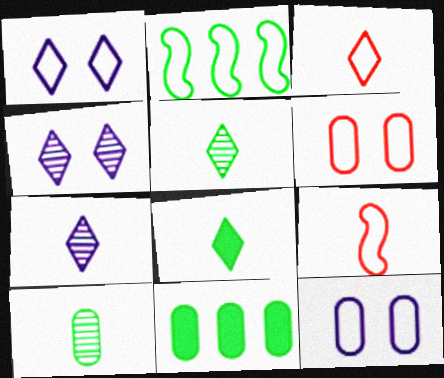[[2, 3, 12], 
[3, 7, 8], 
[4, 9, 11]]